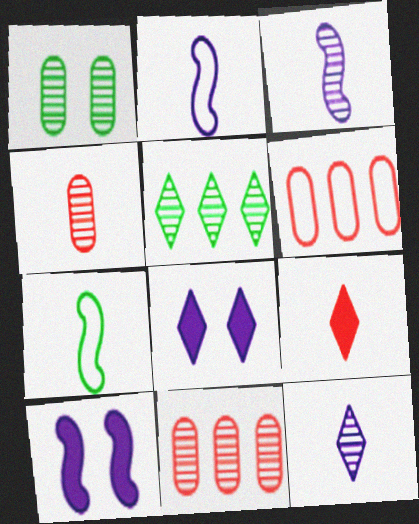[[7, 8, 11]]